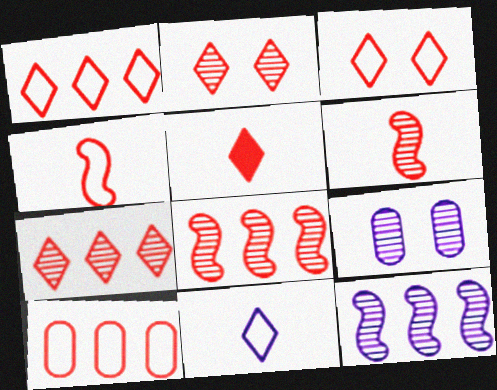[[1, 2, 5], 
[3, 4, 10], 
[3, 5, 7]]